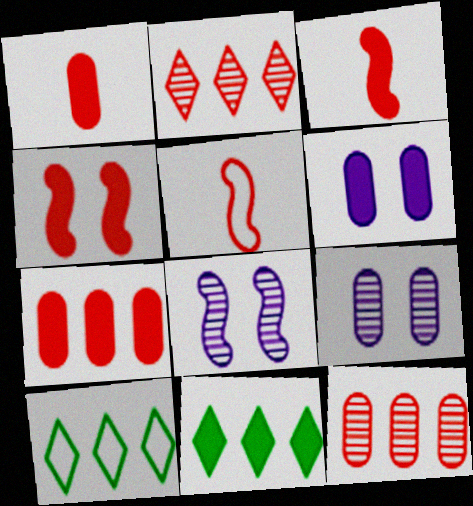[[1, 8, 10], 
[3, 6, 11], 
[3, 9, 10], 
[5, 9, 11]]